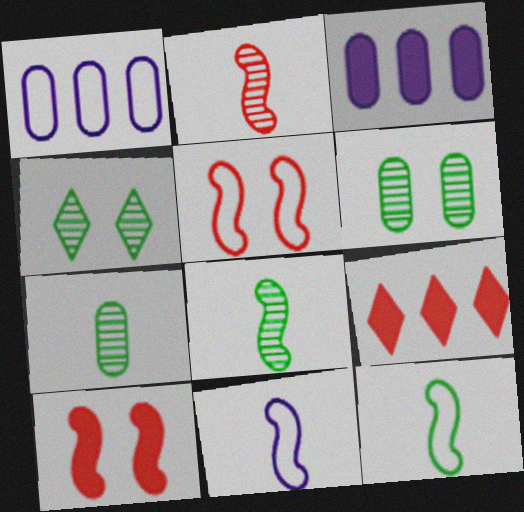[[6, 9, 11]]